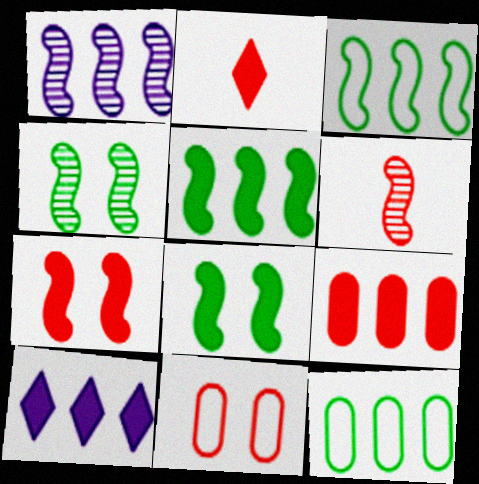[[1, 4, 6], 
[2, 7, 9], 
[5, 9, 10]]